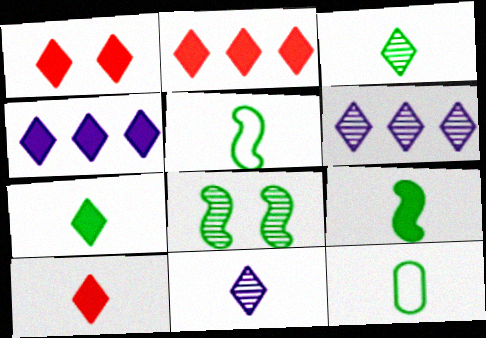[[1, 2, 10], 
[1, 4, 7], 
[3, 9, 12]]